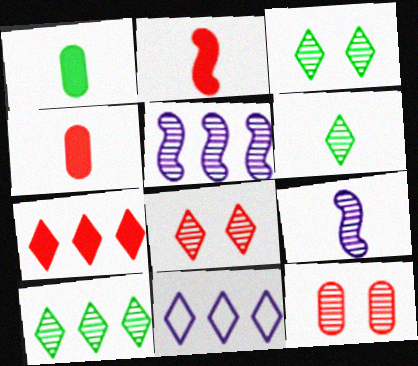[[3, 6, 10], 
[5, 6, 12], 
[7, 10, 11], 
[9, 10, 12]]